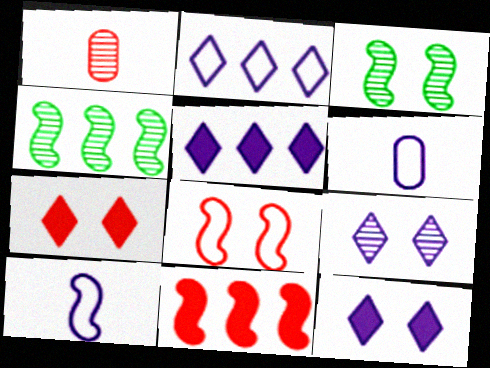[[1, 4, 9], 
[3, 10, 11], 
[4, 6, 7]]